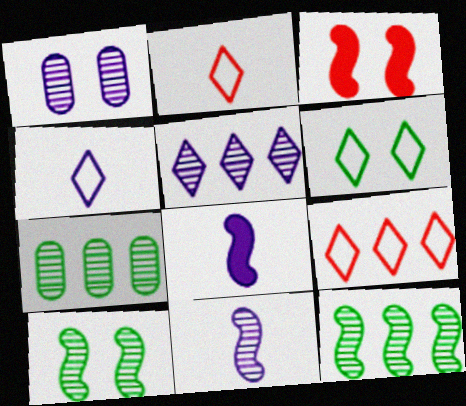[[1, 3, 6], 
[1, 5, 11], 
[3, 4, 7], 
[4, 6, 9]]